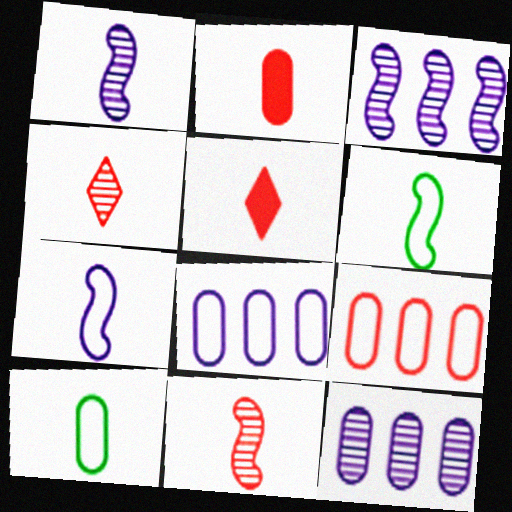[[1, 5, 10]]